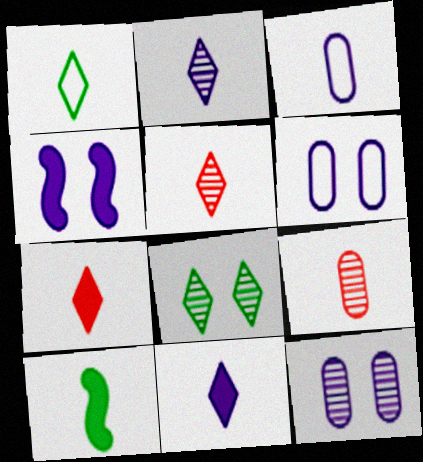[[1, 2, 7], 
[1, 5, 11], 
[3, 5, 10]]